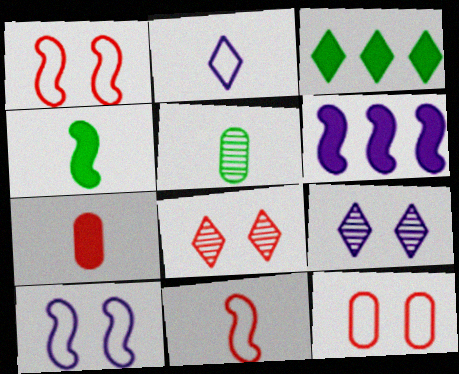[[2, 3, 8]]